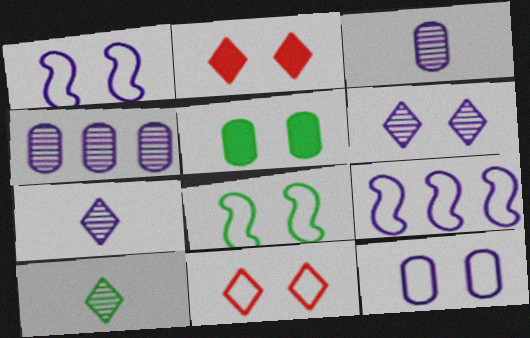[[8, 11, 12]]